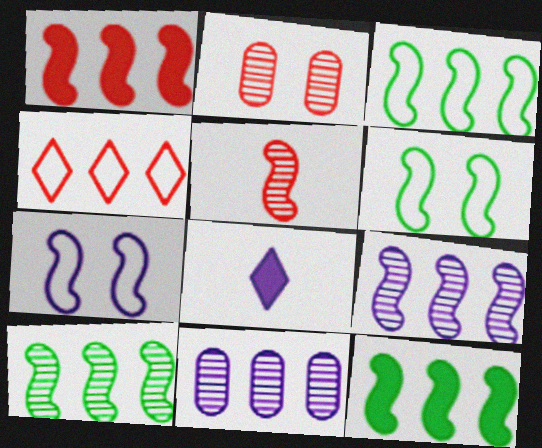[[1, 3, 9], 
[2, 3, 8], 
[3, 10, 12], 
[4, 11, 12], 
[5, 7, 12], 
[7, 8, 11]]